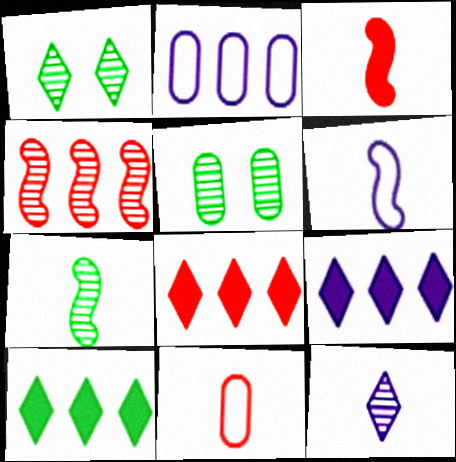[[1, 2, 3], 
[2, 4, 10], 
[3, 6, 7], 
[4, 5, 12], 
[5, 6, 8], 
[8, 9, 10]]